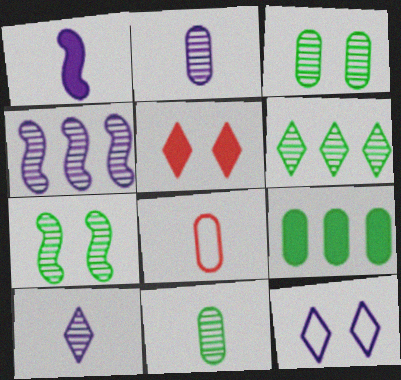[[1, 5, 9], 
[6, 7, 11]]